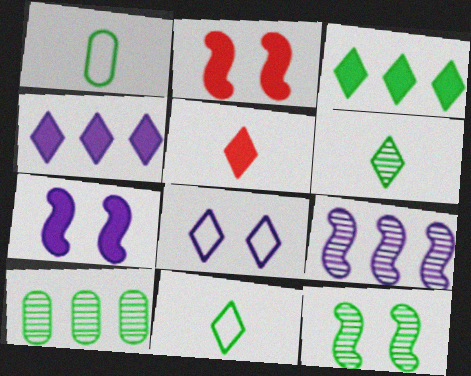[[1, 3, 12], 
[6, 10, 12]]